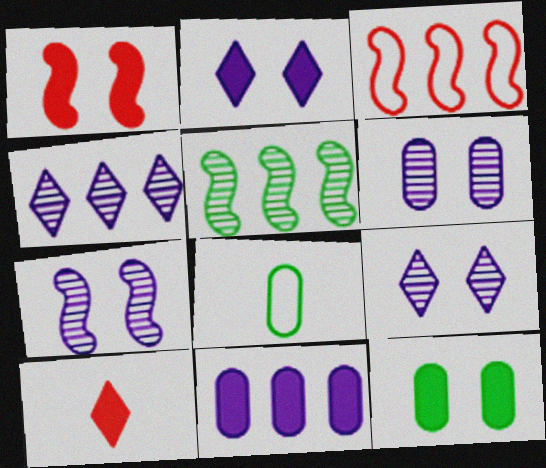[[1, 2, 12], 
[1, 4, 8], 
[6, 7, 9]]